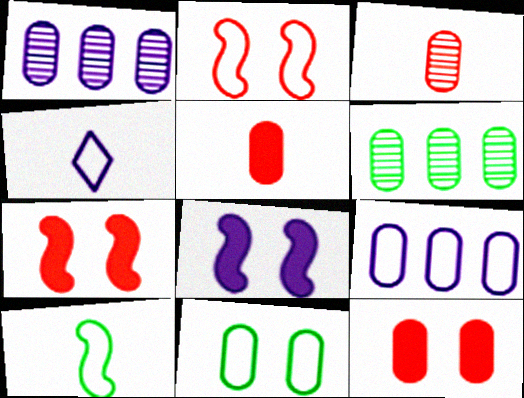[[1, 4, 8], 
[1, 5, 11], 
[4, 6, 7]]